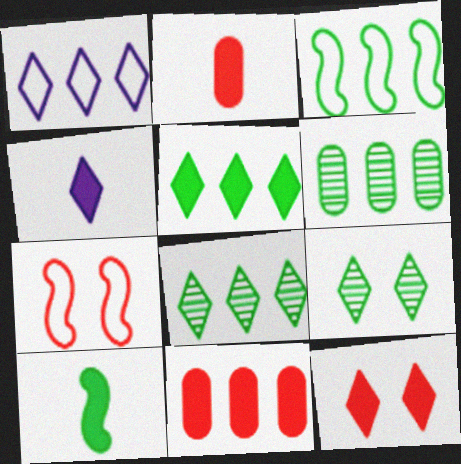[[2, 4, 10], 
[3, 5, 6], 
[4, 5, 12], 
[4, 6, 7]]